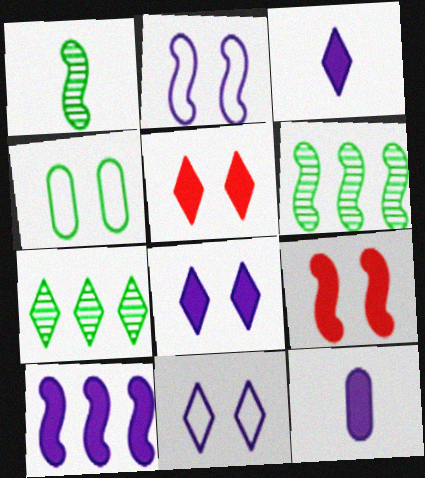[[8, 10, 12]]